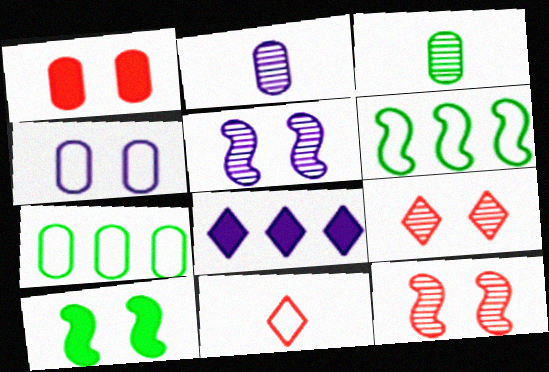[[1, 2, 7], 
[4, 6, 11], 
[4, 9, 10]]